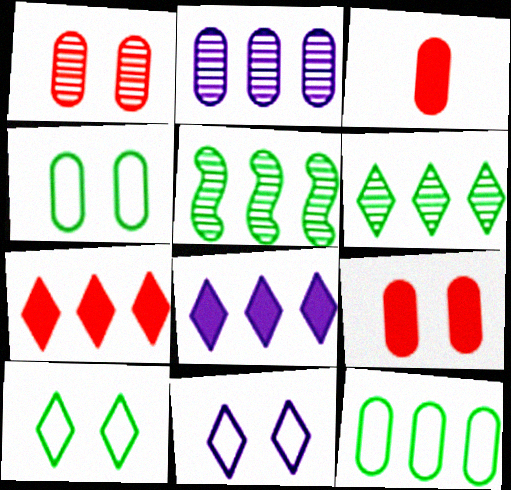[[2, 3, 4], 
[3, 5, 11]]